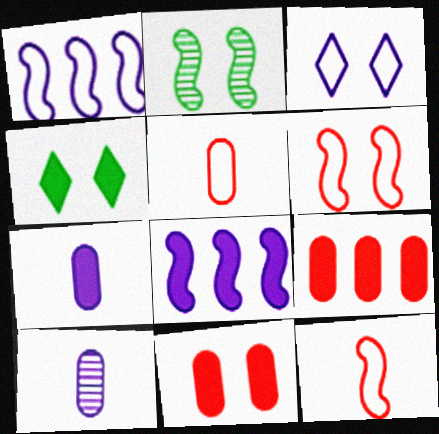[[2, 3, 11], 
[2, 8, 12], 
[3, 8, 10]]